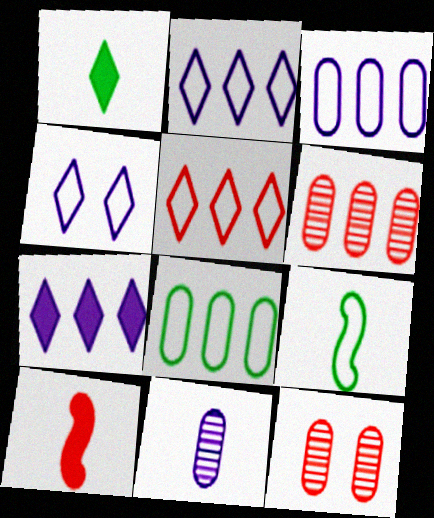[[5, 10, 12], 
[7, 9, 12]]